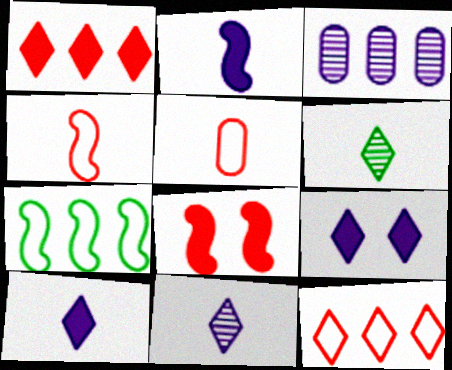[[1, 3, 7], 
[2, 5, 6], 
[6, 9, 12]]